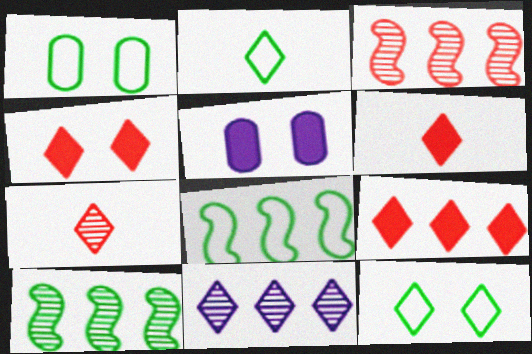[[1, 2, 8], 
[2, 3, 5], 
[2, 4, 11], 
[4, 6, 9], 
[5, 7, 8], 
[6, 11, 12]]